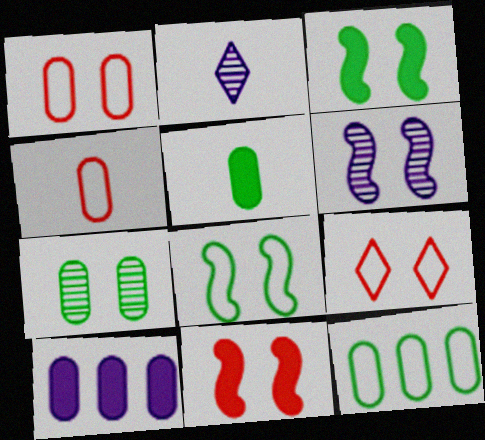[[2, 11, 12], 
[4, 7, 10], 
[5, 7, 12], 
[6, 8, 11]]